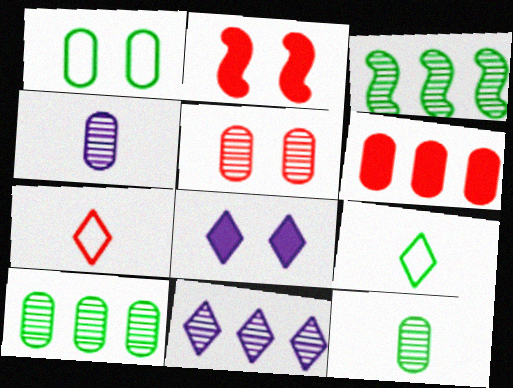[[1, 4, 6], 
[4, 5, 10]]